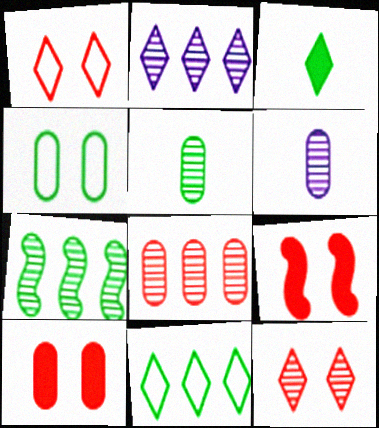[[1, 2, 3], 
[2, 7, 8], 
[3, 4, 7], 
[6, 7, 12], 
[6, 9, 11]]